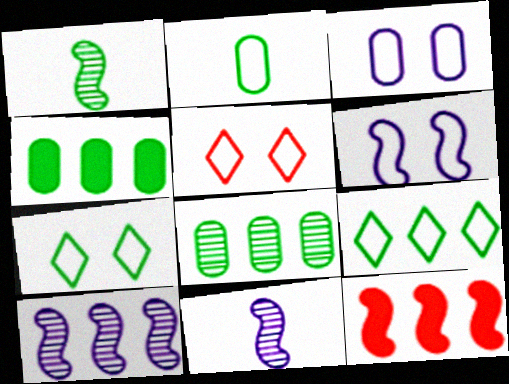[[1, 4, 7], 
[1, 6, 12], 
[4, 5, 11]]